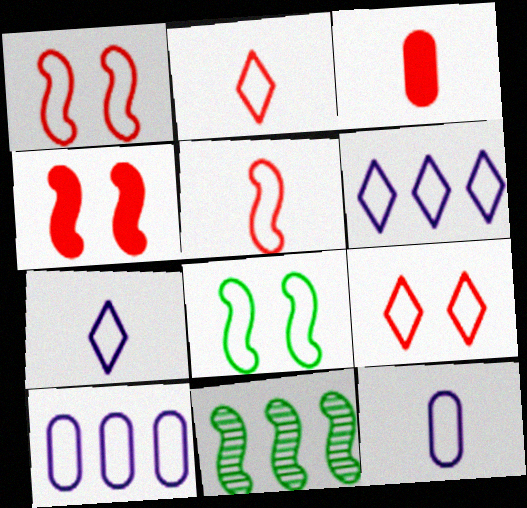[[2, 8, 10]]